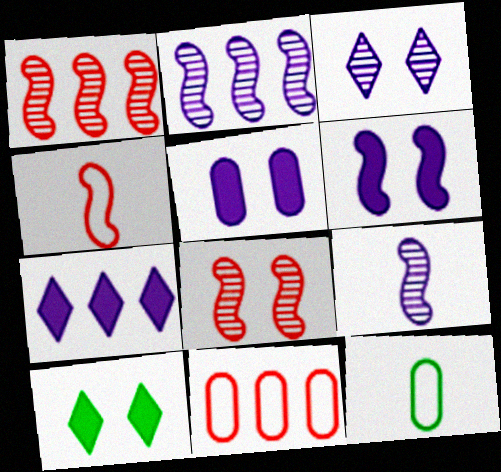[[7, 8, 12], 
[9, 10, 11]]